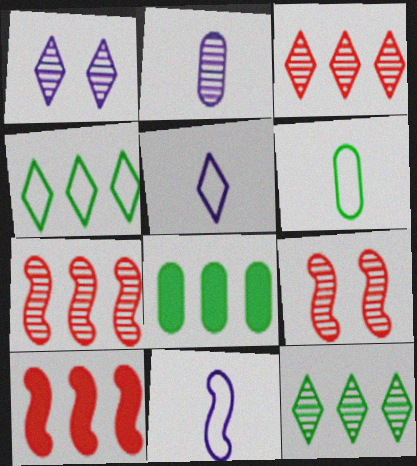[[1, 6, 10], 
[2, 9, 12], 
[5, 8, 9]]